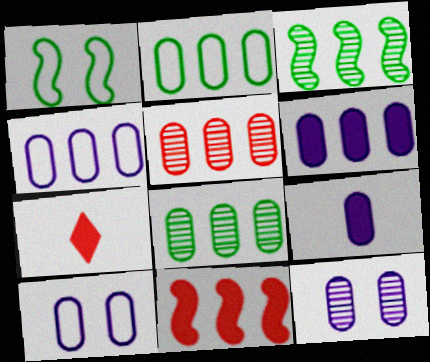[[2, 5, 6], 
[3, 7, 10], 
[4, 9, 12]]